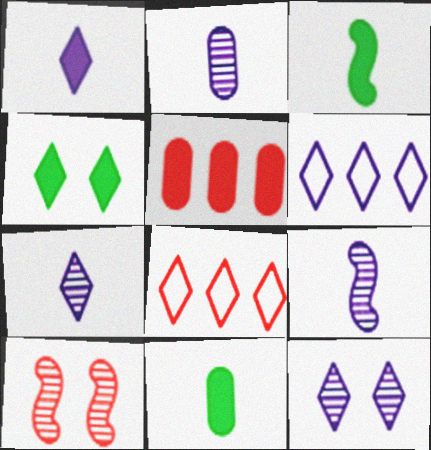[[1, 6, 12], 
[2, 7, 9], 
[4, 7, 8], 
[6, 10, 11]]